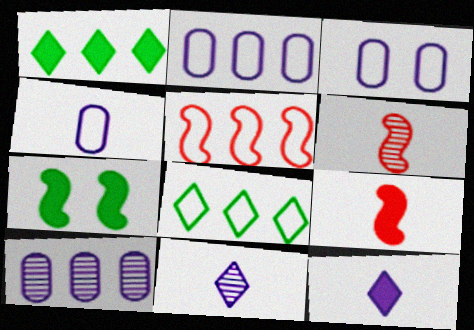[[1, 3, 6], 
[1, 5, 10], 
[2, 3, 4], 
[2, 5, 8]]